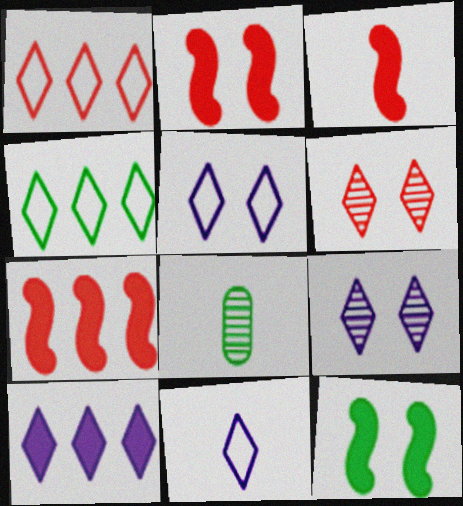[[2, 3, 7], 
[3, 8, 11], 
[4, 8, 12], 
[5, 7, 8], 
[9, 10, 11]]